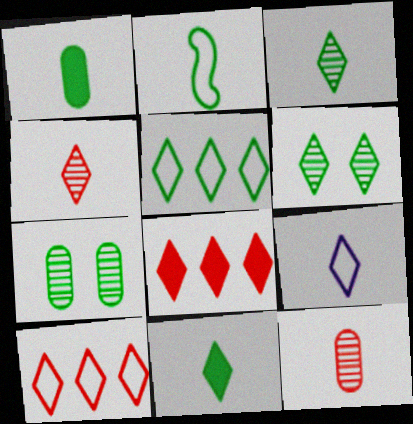[[1, 2, 3], 
[4, 9, 11], 
[5, 6, 11], 
[6, 8, 9]]